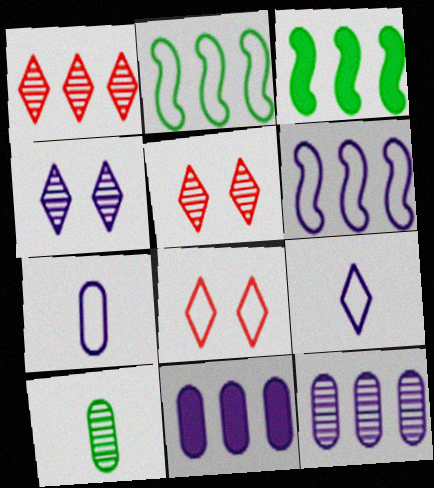[[1, 2, 11], 
[2, 7, 8], 
[3, 5, 7]]